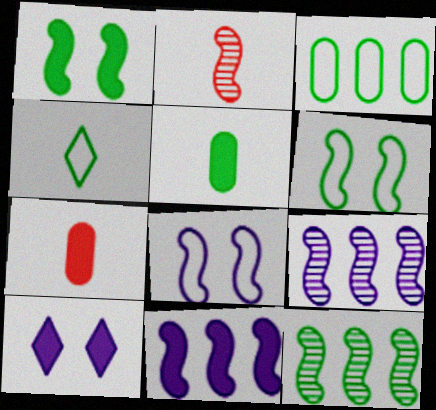[[2, 3, 10], 
[2, 6, 11], 
[3, 4, 6]]